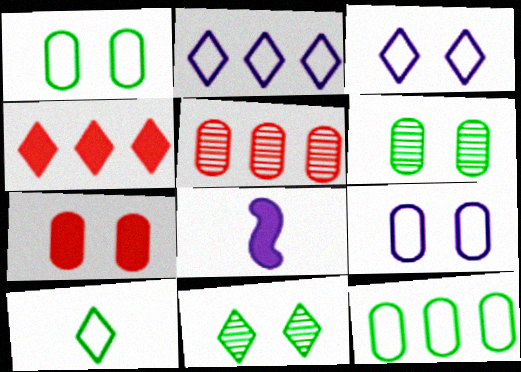[[6, 7, 9]]